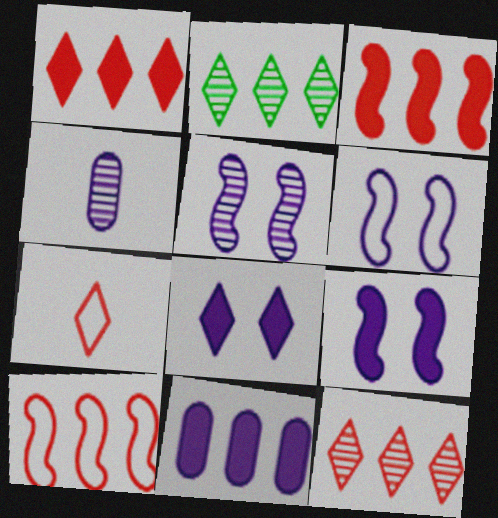[[2, 7, 8], 
[2, 10, 11], 
[5, 6, 9]]